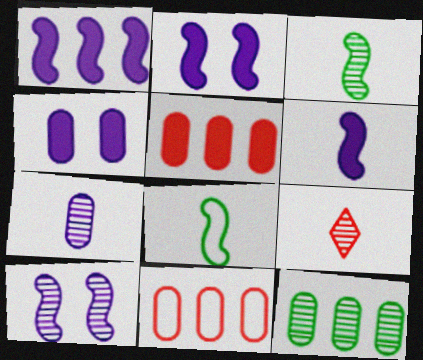[[1, 2, 6], 
[3, 7, 9], 
[9, 10, 12]]